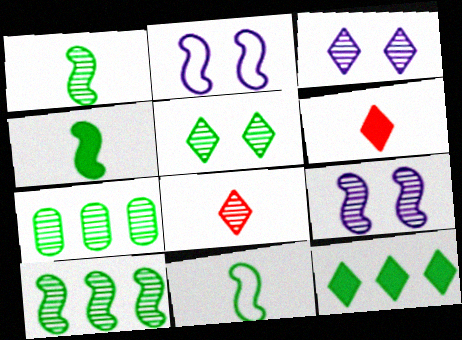[[1, 4, 11], 
[1, 5, 7], 
[2, 6, 7], 
[7, 8, 9]]